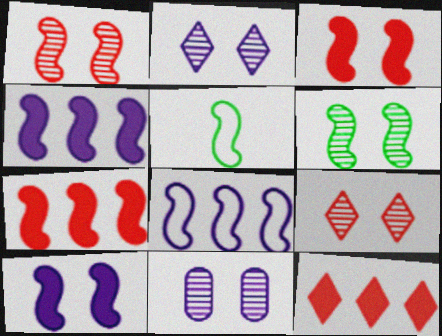[[1, 4, 5], 
[5, 11, 12], 
[6, 9, 11]]